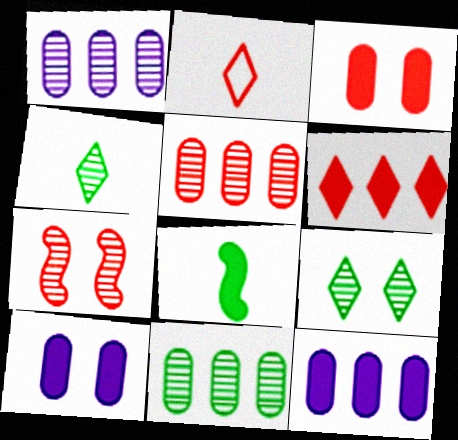[[1, 4, 7], 
[1, 5, 11], 
[6, 8, 10]]